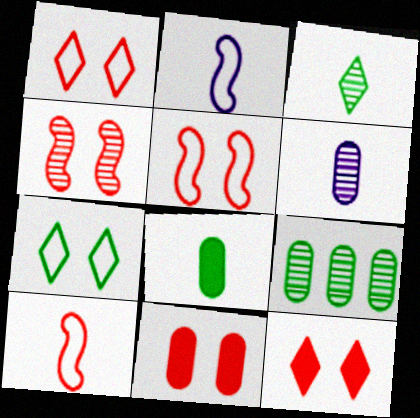[[1, 4, 11], 
[2, 9, 12]]